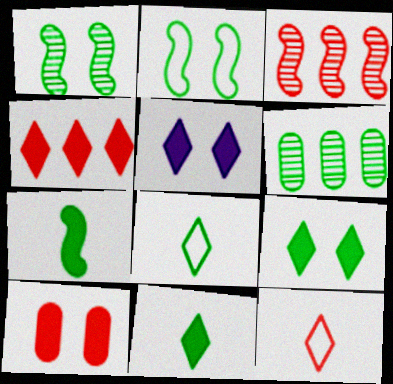[[2, 6, 11], 
[3, 10, 12], 
[4, 5, 11]]